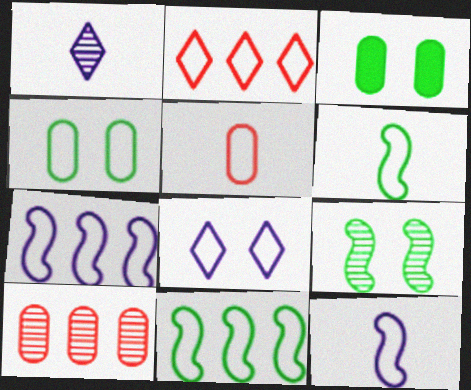[[1, 9, 10], 
[2, 4, 12], 
[5, 8, 11]]